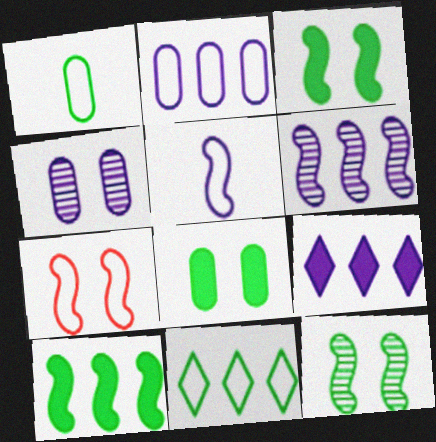[[2, 6, 9], 
[4, 5, 9]]